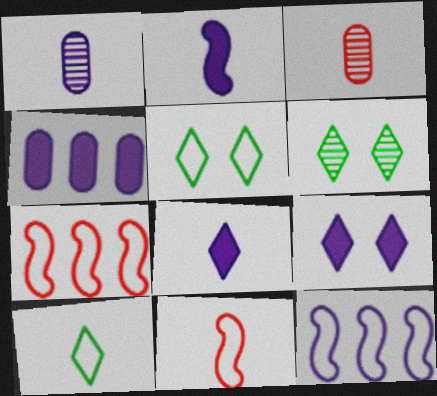[[1, 9, 12], 
[2, 3, 10], 
[2, 4, 9], 
[4, 6, 11]]